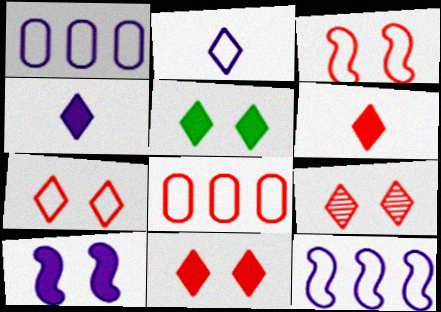[[7, 9, 11]]